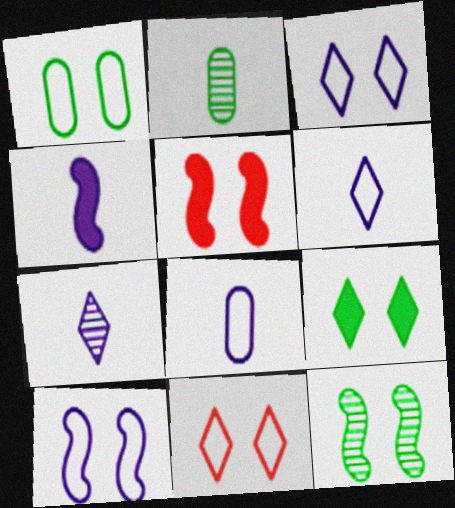[[1, 9, 12], 
[1, 10, 11], 
[4, 7, 8], 
[5, 10, 12]]